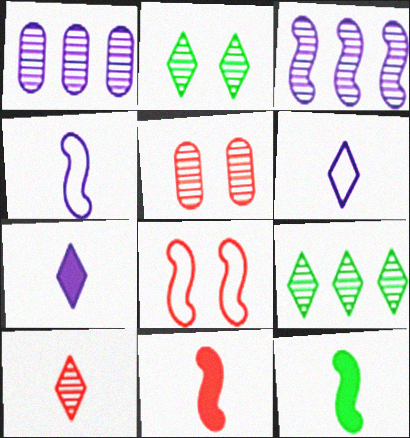[[3, 8, 12]]